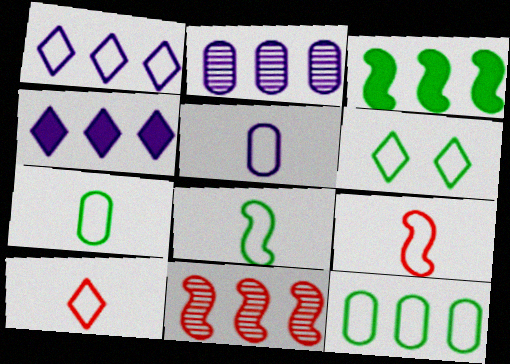[[1, 6, 10], 
[4, 11, 12], 
[5, 8, 10], 
[6, 8, 12]]